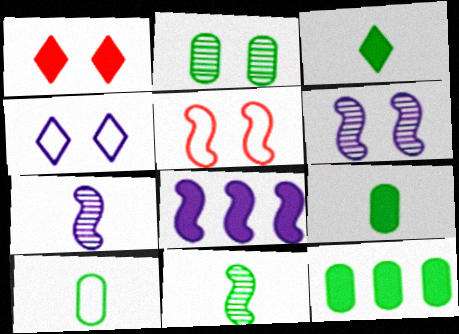[[1, 8, 9], 
[2, 10, 12], 
[3, 10, 11], 
[5, 8, 11]]